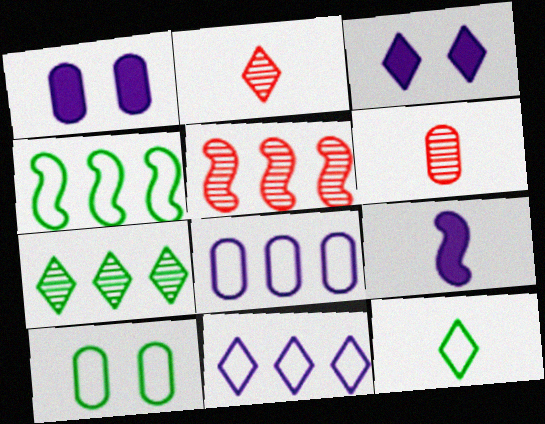[[1, 2, 4], 
[1, 5, 12], 
[3, 4, 6], 
[4, 10, 12], 
[6, 9, 12]]